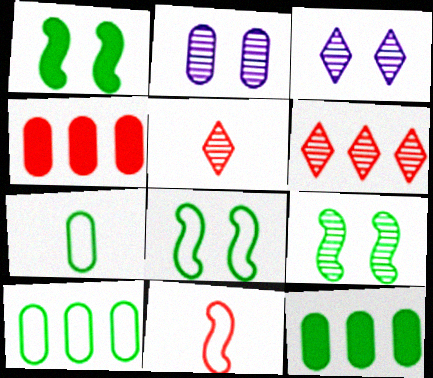[[1, 8, 9], 
[2, 4, 7], 
[3, 11, 12]]